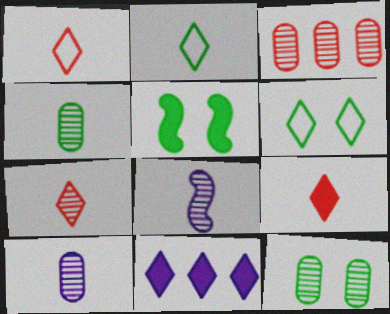[[1, 7, 9], 
[3, 10, 12], 
[4, 7, 8], 
[5, 6, 12], 
[6, 7, 11]]